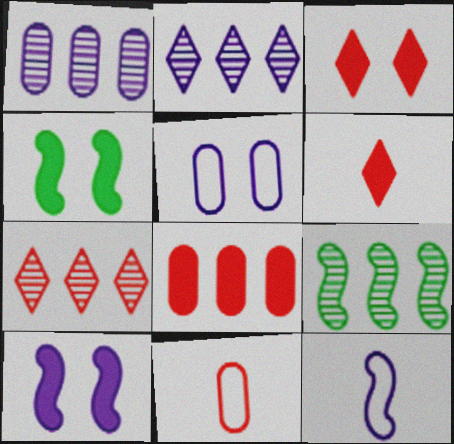[[1, 7, 9], 
[2, 4, 11], 
[5, 6, 9]]